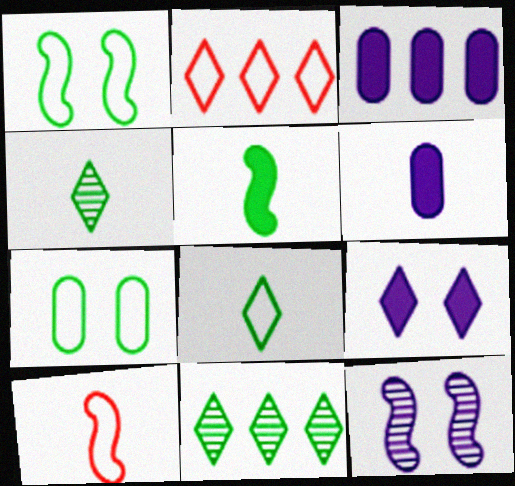[[2, 4, 9], 
[4, 6, 10], 
[5, 7, 11]]